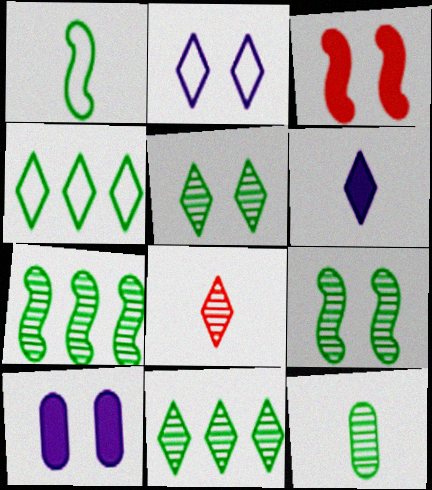[[5, 7, 12], 
[9, 11, 12]]